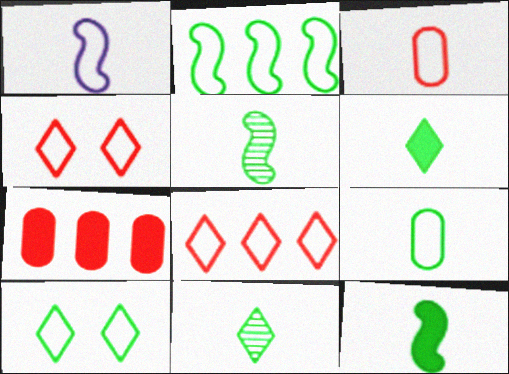[[2, 9, 10], 
[5, 6, 9], 
[9, 11, 12]]